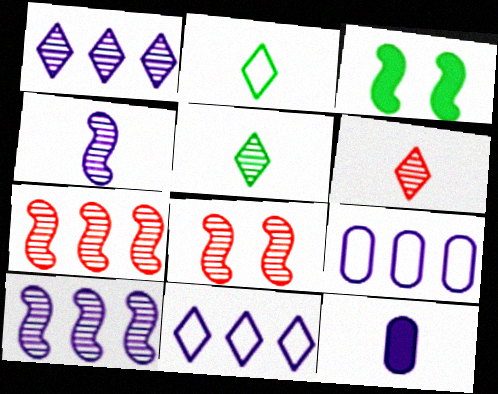[[3, 6, 9]]